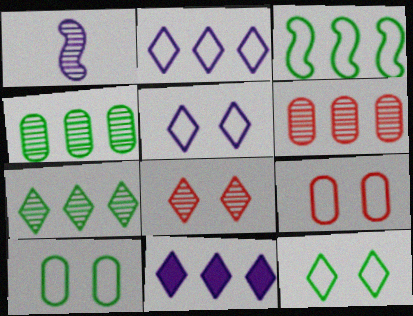[[1, 4, 8], 
[3, 6, 11]]